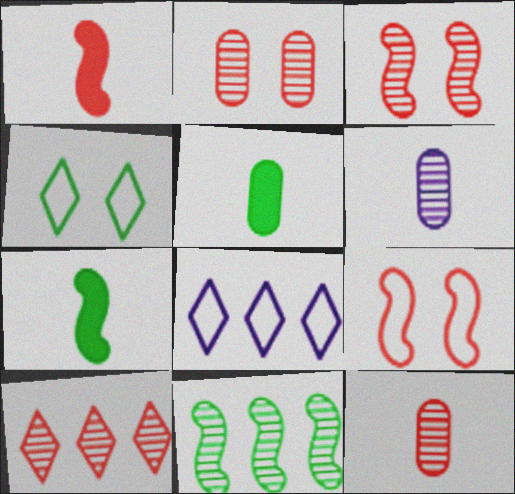[[2, 7, 8], 
[3, 5, 8], 
[3, 10, 12], 
[4, 5, 11]]